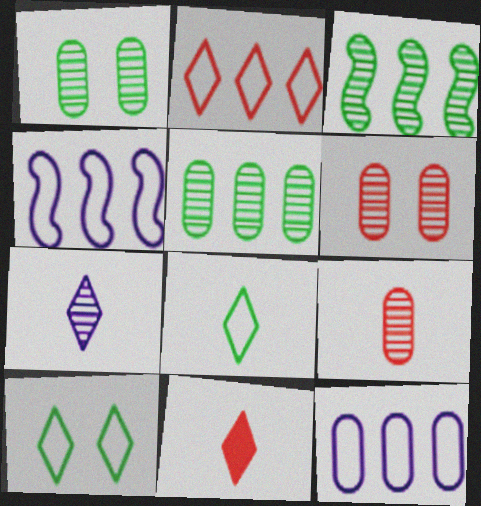[[1, 4, 11], 
[3, 6, 7], 
[7, 8, 11]]